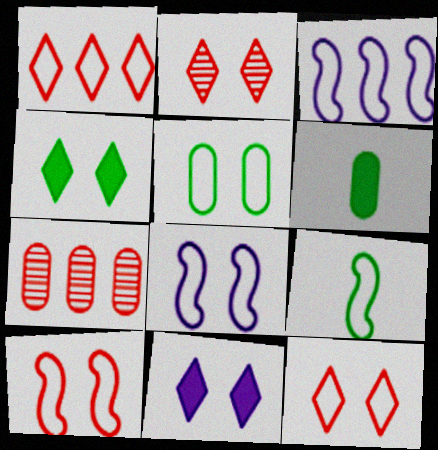[[2, 3, 6], 
[3, 9, 10], 
[5, 8, 12], 
[7, 9, 11]]